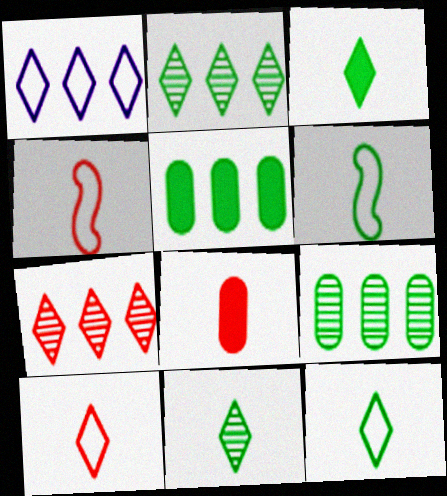[[3, 11, 12]]